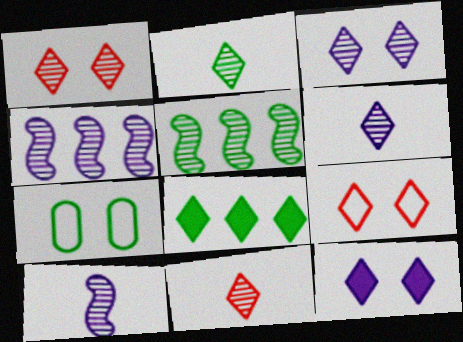[[2, 6, 11], 
[6, 8, 9]]